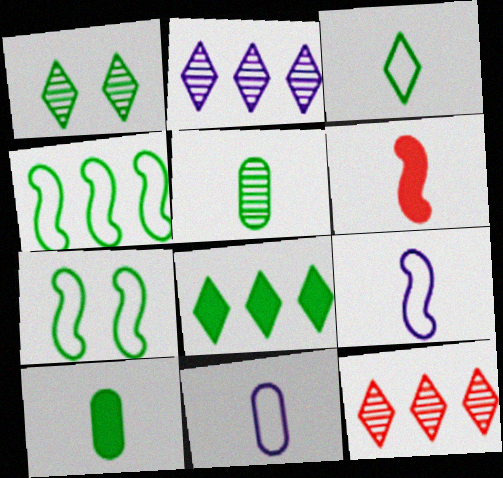[[1, 3, 8], 
[1, 4, 10], 
[5, 7, 8]]